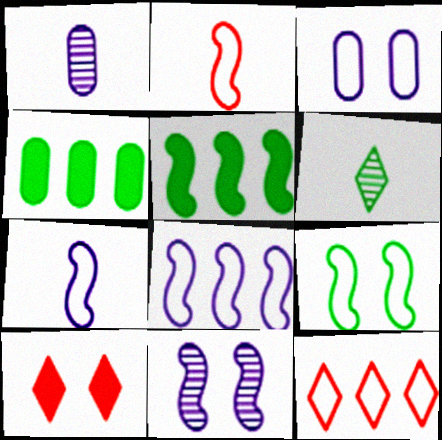[[2, 5, 11], 
[2, 8, 9], 
[4, 6, 9]]